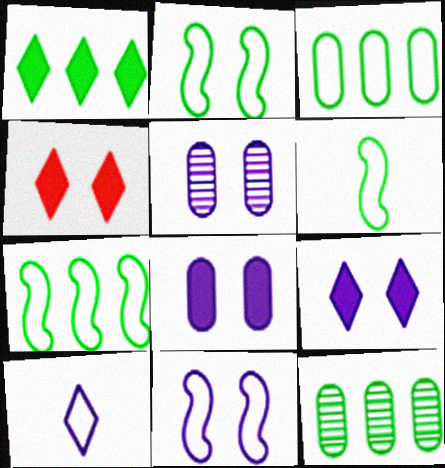[[1, 7, 12], 
[2, 4, 5], 
[2, 6, 7], 
[5, 9, 11]]